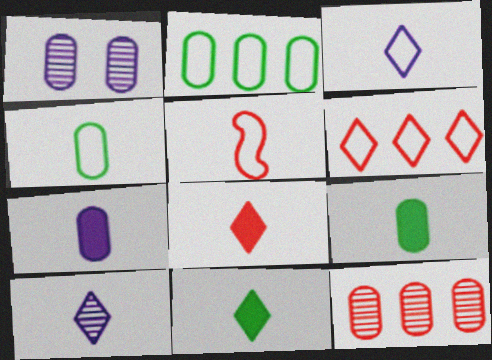[[3, 4, 5], 
[5, 9, 10]]